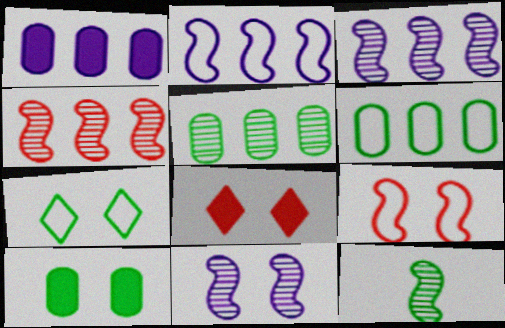[[4, 11, 12]]